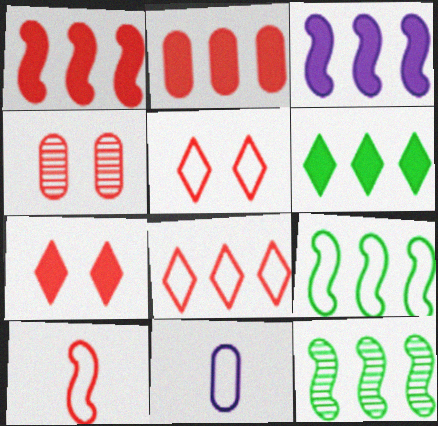[[2, 3, 6], 
[5, 9, 11], 
[7, 11, 12]]